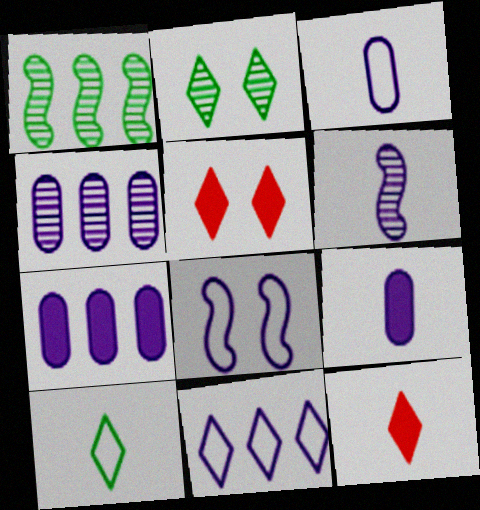[[1, 3, 5], 
[2, 11, 12], 
[3, 8, 11]]